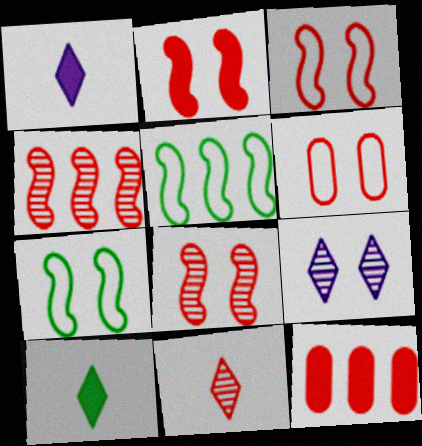[[2, 3, 8], 
[3, 11, 12]]